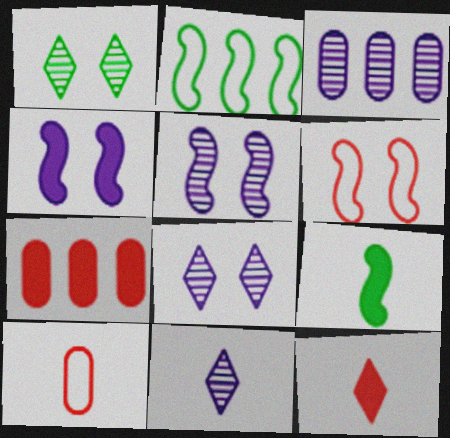[[3, 5, 11], 
[9, 10, 11]]